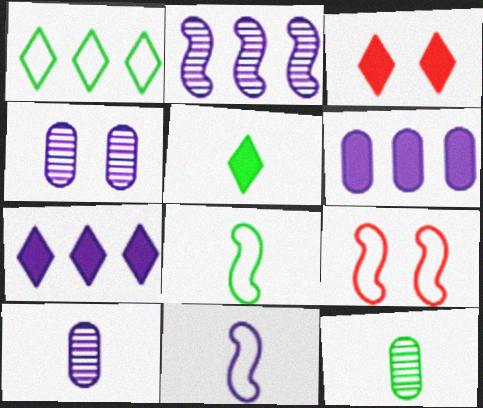[[3, 5, 7], 
[4, 7, 11], 
[5, 8, 12], 
[7, 9, 12]]